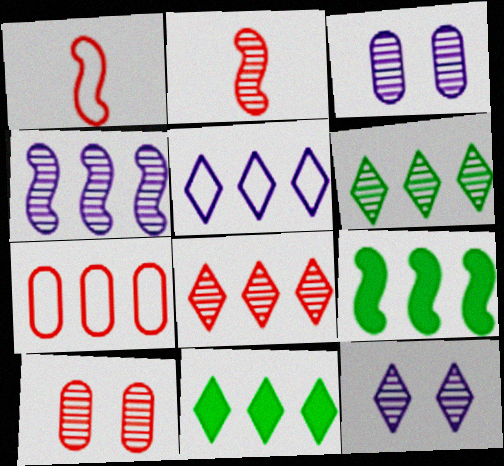[[1, 3, 11], 
[2, 3, 6], 
[2, 8, 10], 
[4, 7, 11], 
[5, 8, 11]]